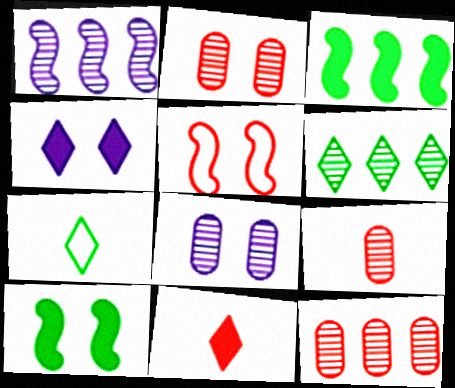[[1, 6, 12], 
[2, 9, 12], 
[5, 11, 12]]